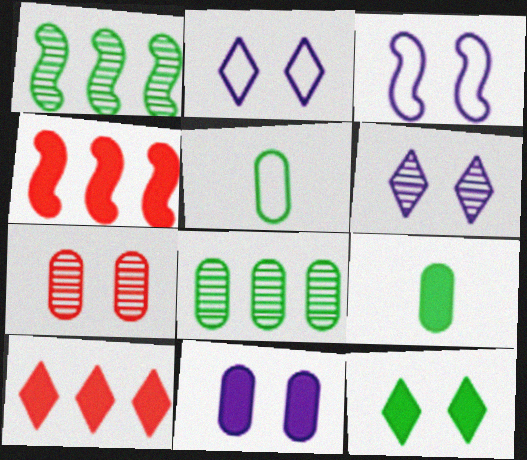[[1, 5, 12], 
[3, 6, 11], 
[3, 7, 12], 
[4, 5, 6]]